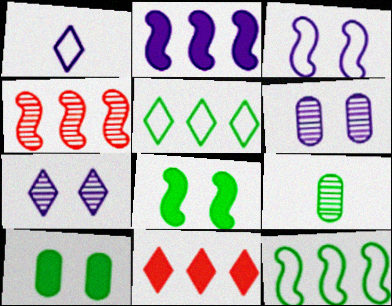[[1, 2, 6], 
[1, 4, 10], 
[2, 4, 12], 
[3, 9, 11], 
[4, 7, 9], 
[5, 8, 9]]